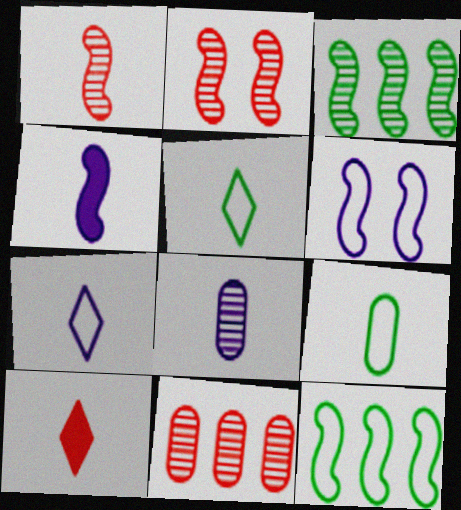[[2, 4, 12], 
[4, 7, 8]]